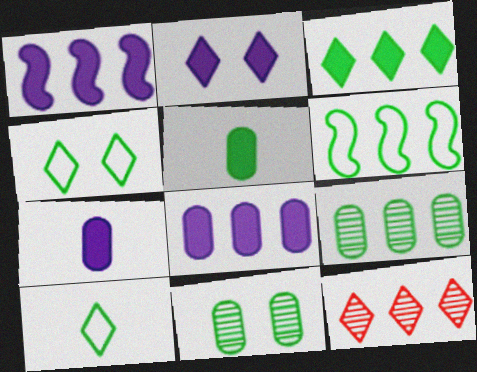[[1, 2, 7], 
[2, 10, 12], 
[3, 6, 9], 
[6, 8, 12]]